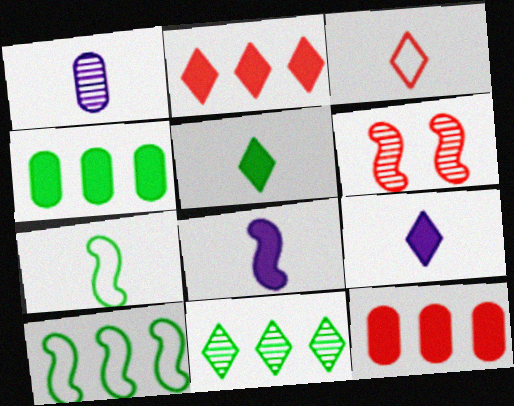[[1, 6, 11], 
[3, 6, 12], 
[4, 10, 11], 
[6, 8, 10]]